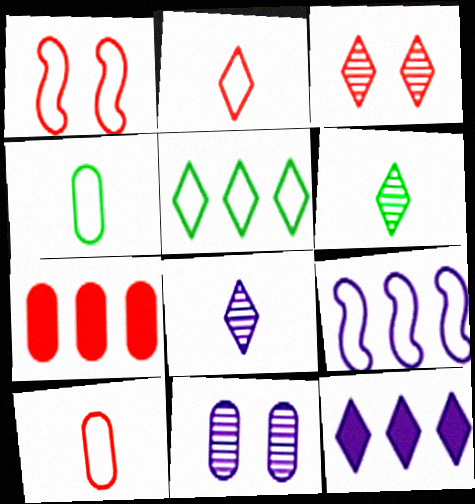[[4, 7, 11]]